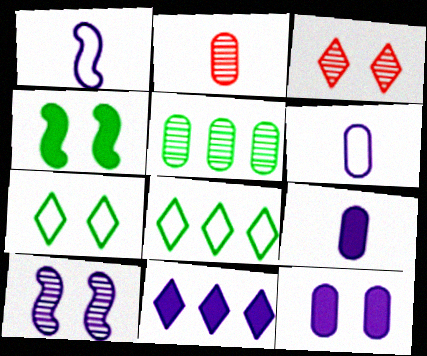[[6, 10, 11]]